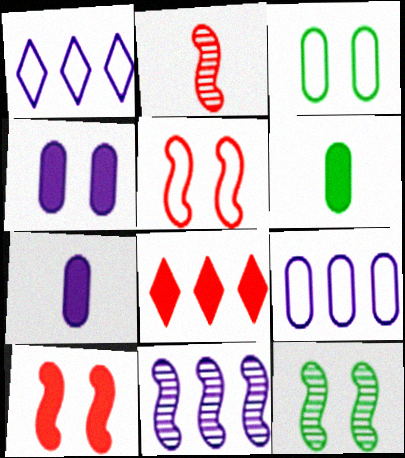[[2, 11, 12]]